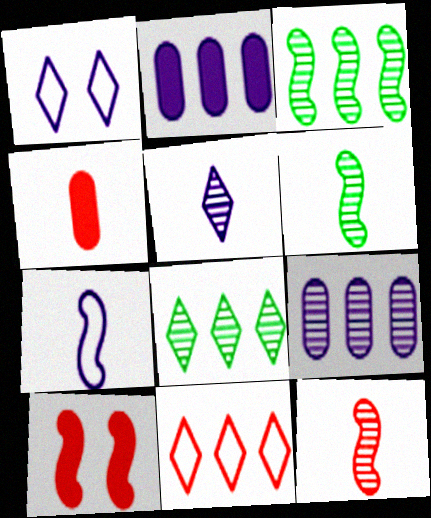[[1, 3, 4], 
[2, 3, 11], 
[3, 7, 10]]